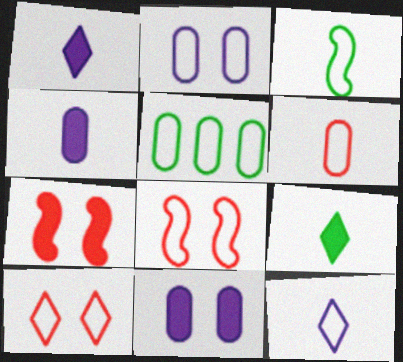[[2, 5, 6], 
[3, 6, 12], 
[5, 8, 12]]